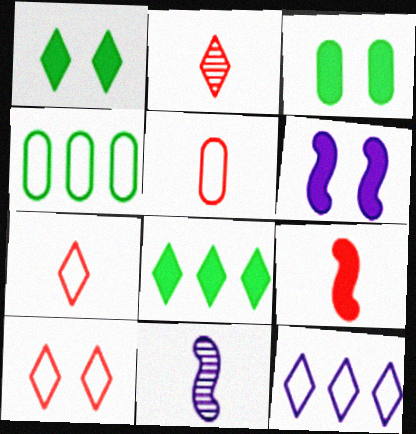[[1, 2, 12], 
[2, 4, 6], 
[2, 5, 9]]